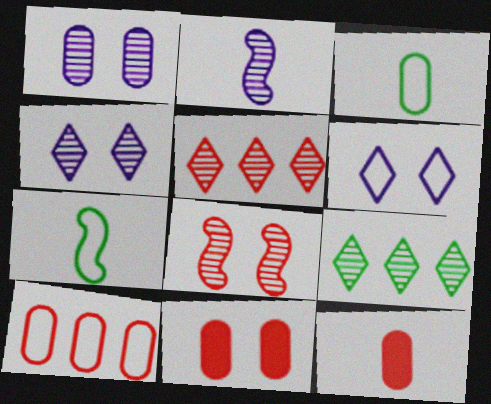[[6, 7, 10]]